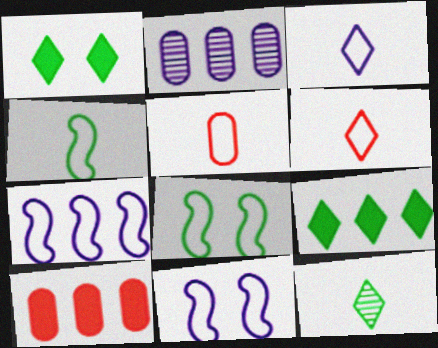[[3, 4, 5], 
[10, 11, 12]]